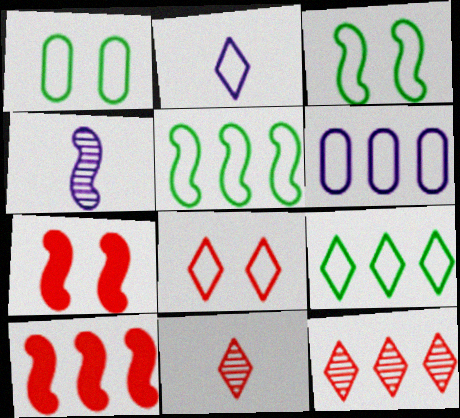[[2, 8, 9], 
[3, 4, 10], 
[4, 5, 7]]